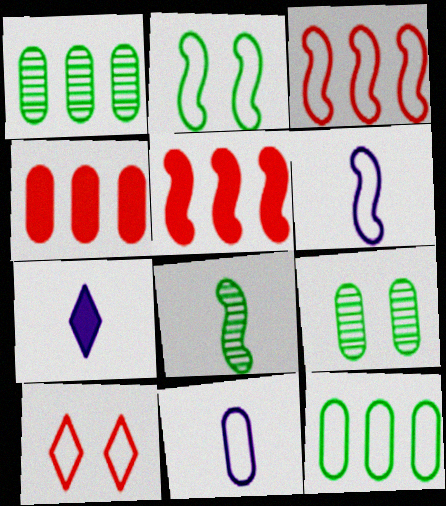[[2, 3, 6], 
[3, 7, 9], 
[4, 9, 11], 
[6, 10, 12]]